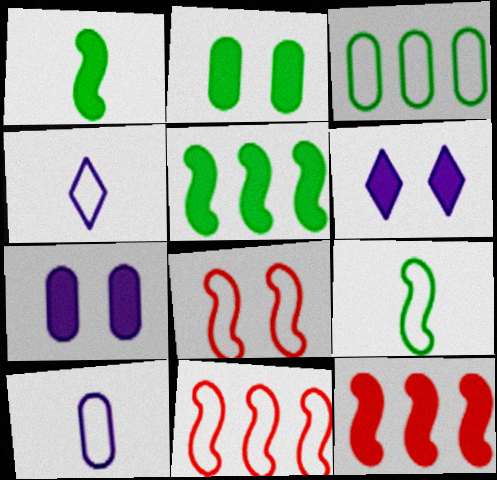[[3, 4, 8]]